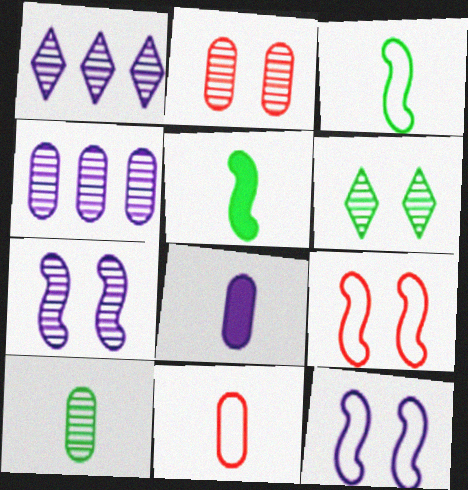[[1, 8, 12], 
[2, 4, 10], 
[2, 6, 7], 
[8, 10, 11]]